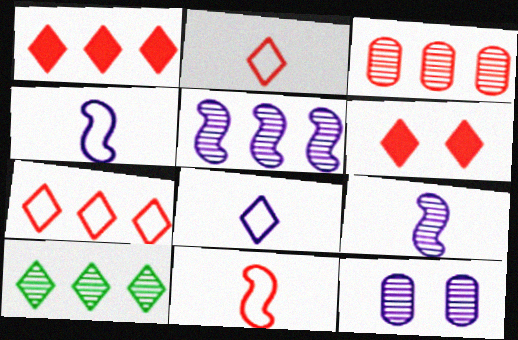[[3, 5, 10], 
[3, 6, 11], 
[6, 8, 10]]